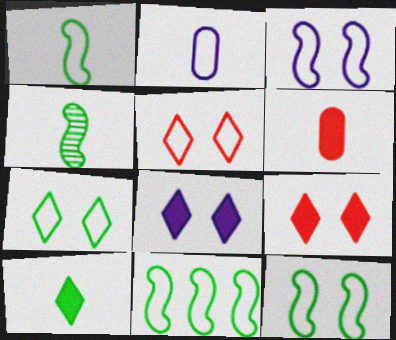[[1, 11, 12], 
[2, 5, 11]]